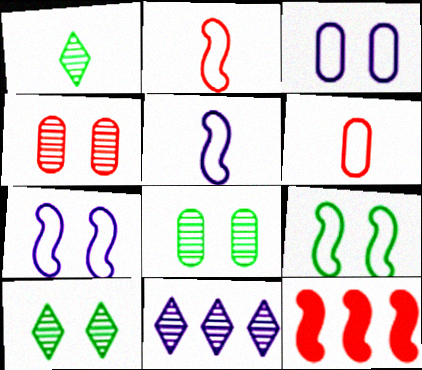[[1, 3, 12]]